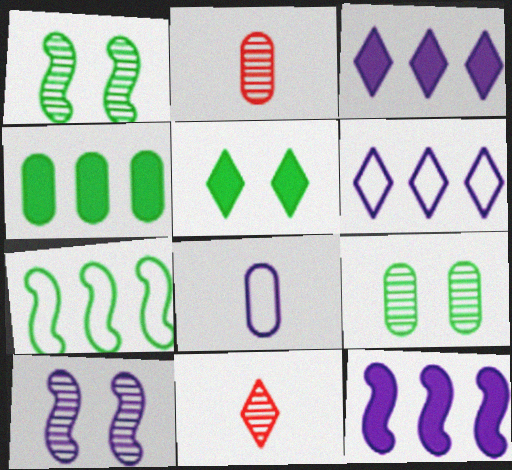[[3, 8, 10], 
[5, 6, 11]]